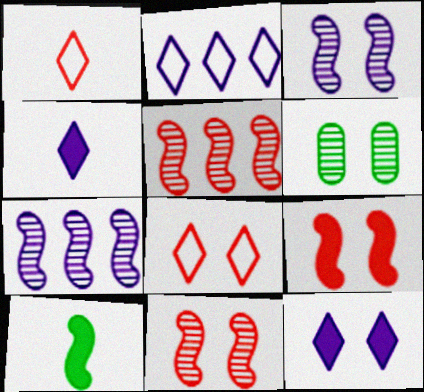[]